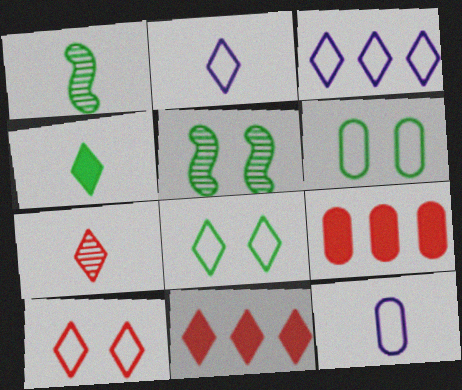[[2, 4, 7], 
[2, 5, 9], 
[5, 11, 12], 
[7, 10, 11]]